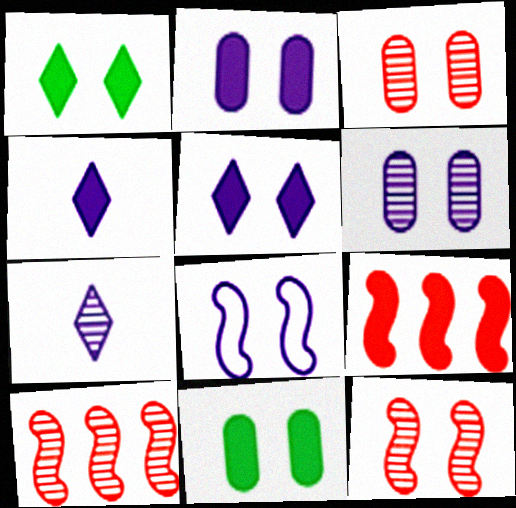[[1, 3, 8], 
[4, 9, 11], 
[5, 6, 8]]